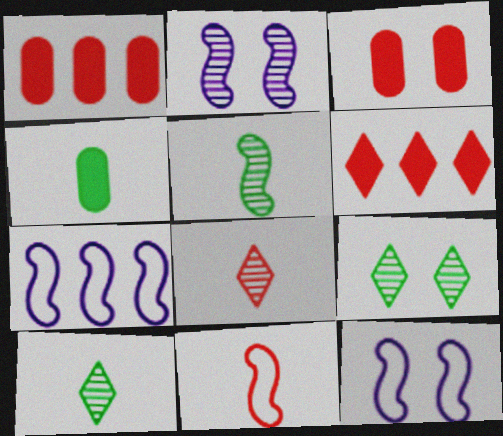[[1, 10, 12], 
[3, 7, 10], 
[3, 9, 12]]